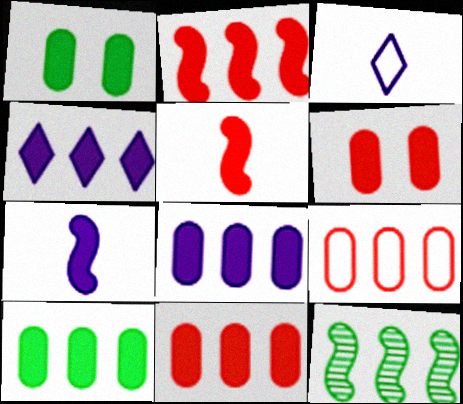[[1, 4, 5], 
[2, 4, 10], 
[3, 6, 12], 
[4, 9, 12], 
[8, 10, 11]]